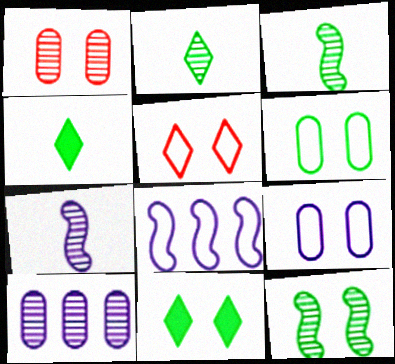[[1, 4, 8], 
[6, 11, 12]]